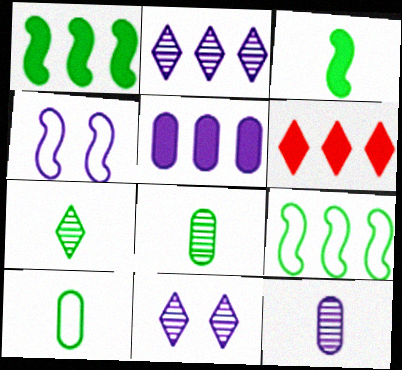[[1, 5, 6], 
[3, 7, 10], 
[4, 6, 8]]